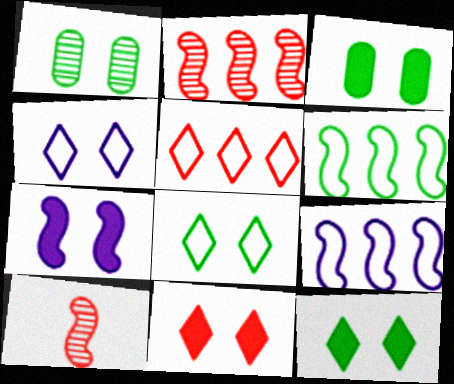[[3, 7, 11], 
[6, 7, 10]]